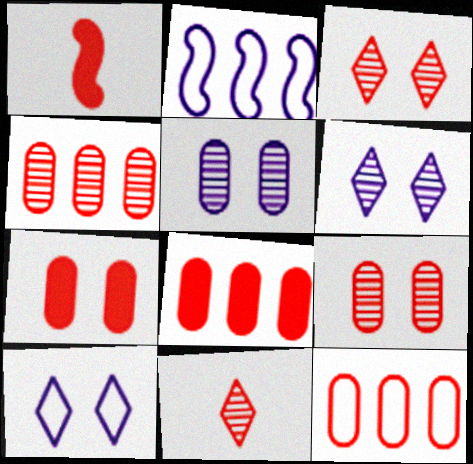[[1, 3, 12], 
[4, 8, 12]]